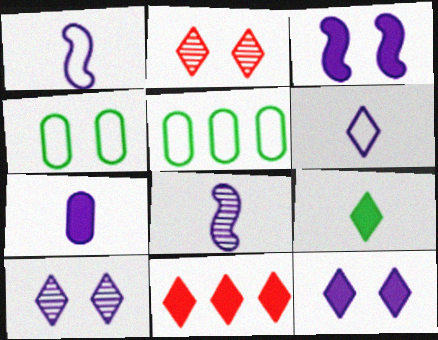[[2, 3, 4], 
[4, 8, 11], 
[6, 7, 8], 
[9, 11, 12]]